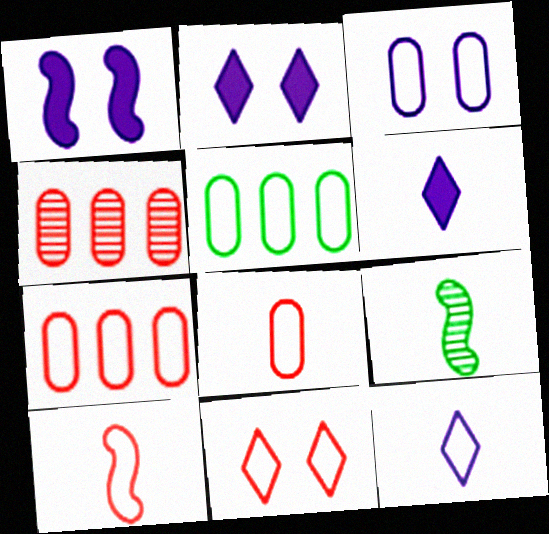[[2, 7, 9], 
[3, 5, 8], 
[6, 8, 9], 
[7, 10, 11]]